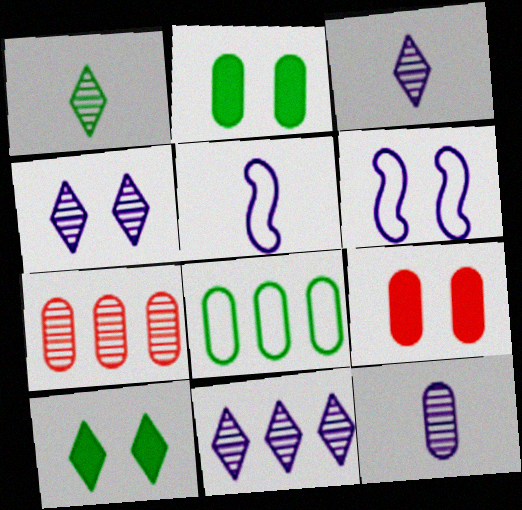[[3, 4, 11], 
[5, 7, 10], 
[8, 9, 12]]